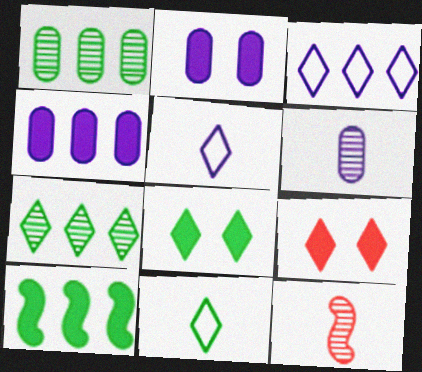[[5, 7, 9], 
[7, 8, 11]]